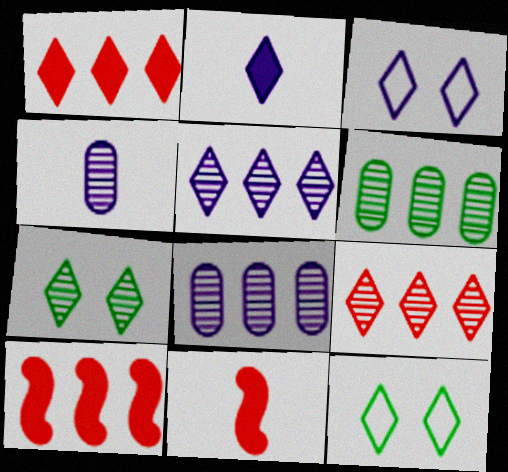[[2, 3, 5], 
[2, 9, 12], 
[3, 6, 11], 
[4, 10, 12], 
[8, 11, 12]]